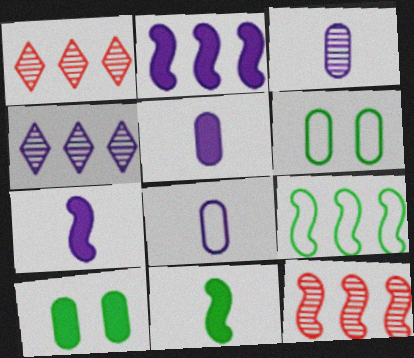[[1, 6, 7], 
[2, 9, 12], 
[3, 5, 8]]